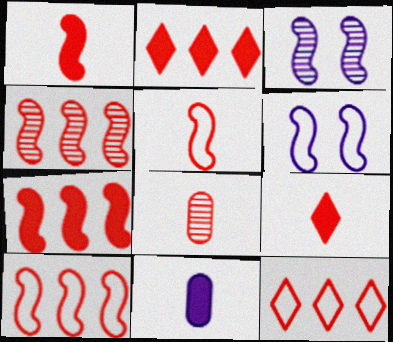[[4, 7, 10], 
[5, 8, 9]]